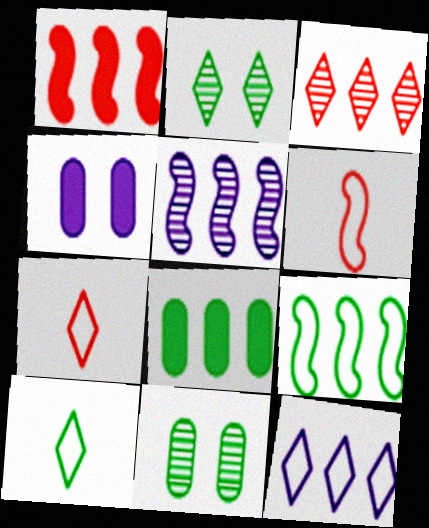[[1, 5, 9]]